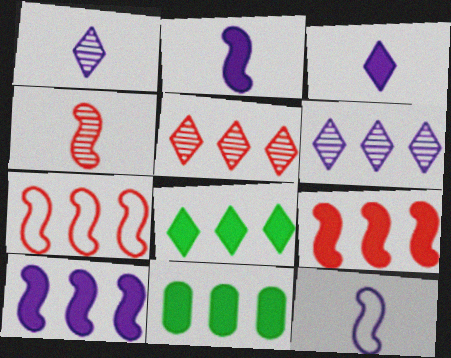[[6, 7, 11]]